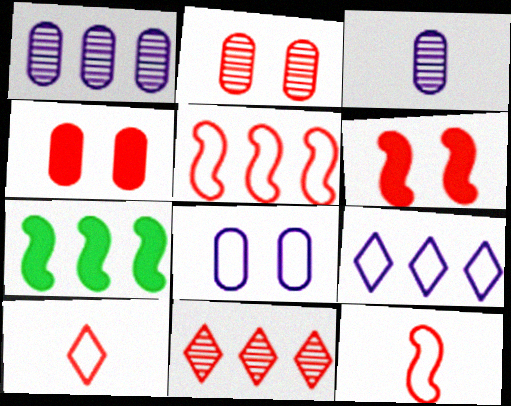[[4, 11, 12]]